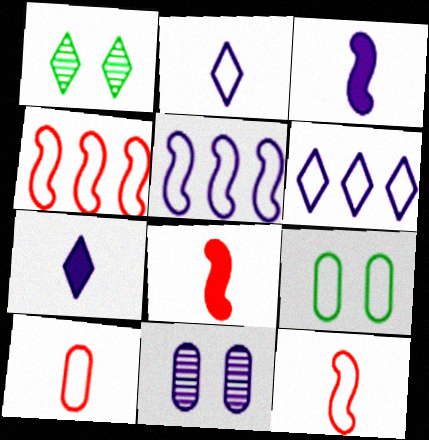[[2, 4, 9], 
[3, 6, 11], 
[5, 7, 11], 
[6, 9, 12]]